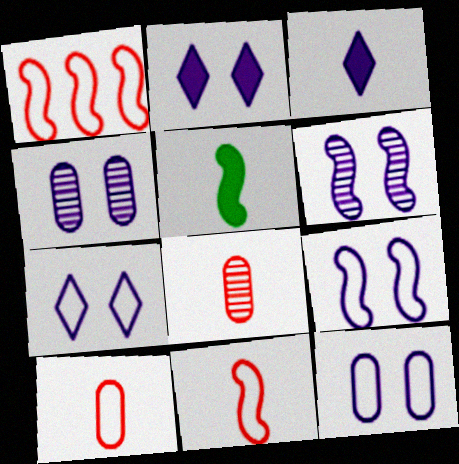[[1, 5, 6], 
[2, 4, 9], 
[2, 6, 12], 
[7, 9, 12]]